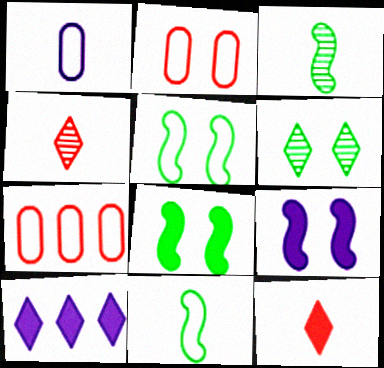[[1, 3, 12], 
[2, 3, 10], 
[2, 6, 9]]